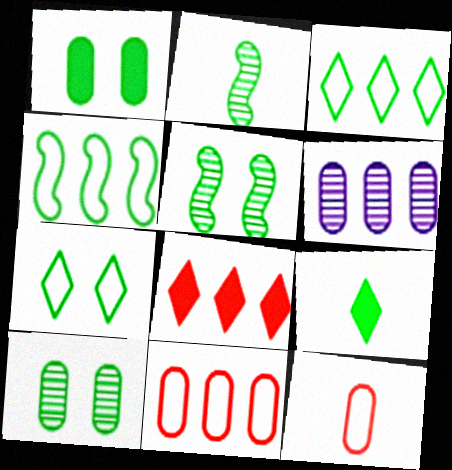[[1, 2, 3], 
[1, 5, 7], 
[1, 6, 12], 
[4, 6, 8], 
[4, 9, 10]]